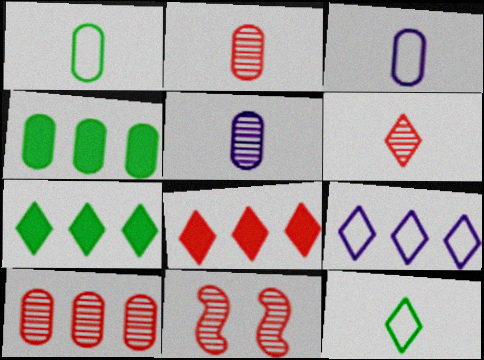[[3, 7, 11], 
[6, 10, 11]]